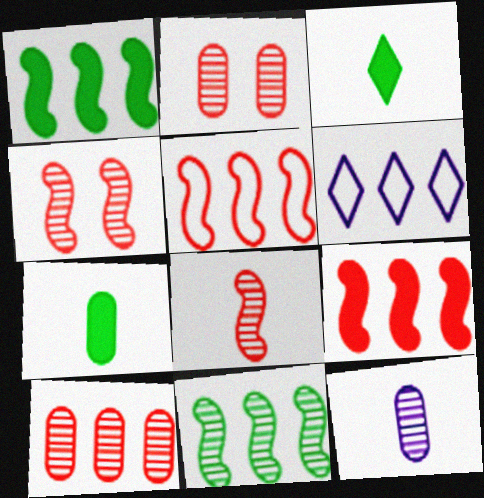[[1, 6, 10], 
[4, 6, 7]]